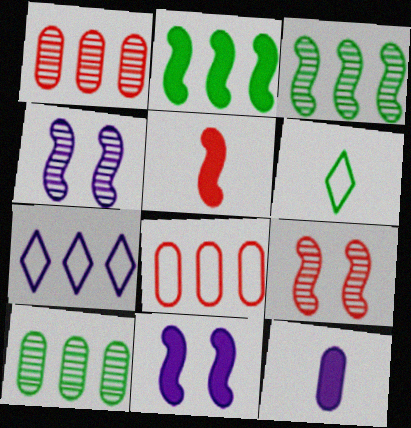[[1, 2, 7], 
[1, 6, 11], 
[2, 5, 11], 
[4, 7, 12]]